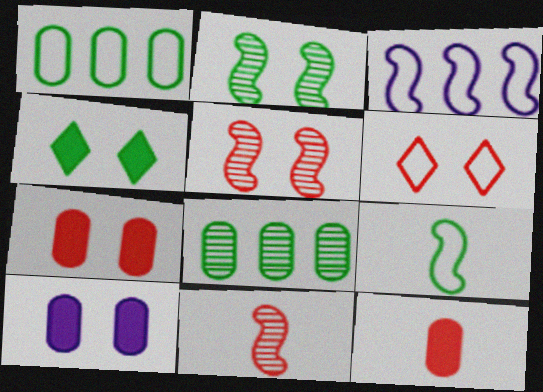[[2, 6, 10], 
[4, 8, 9], 
[5, 6, 7]]